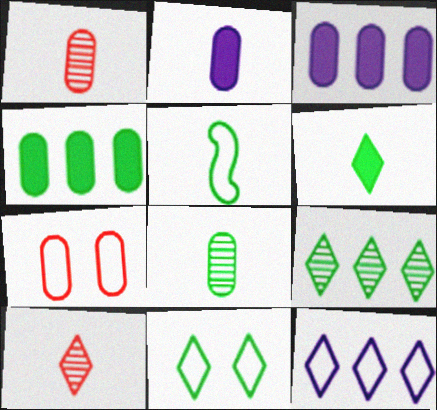[[2, 5, 10], 
[3, 7, 8], 
[5, 6, 8], 
[5, 7, 12], 
[6, 9, 11]]